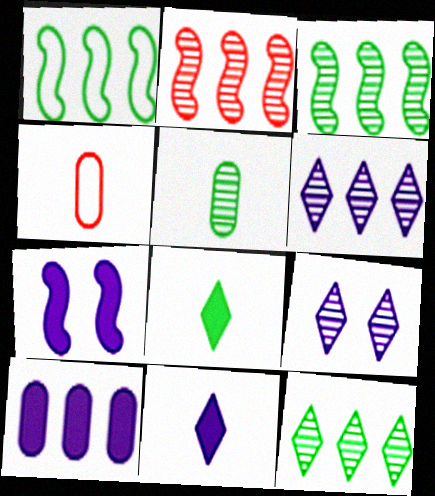[[2, 5, 9], 
[4, 7, 12], 
[7, 10, 11]]